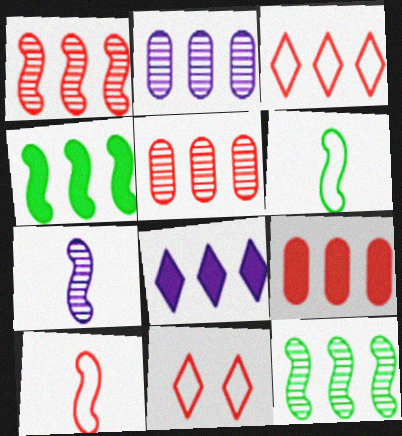[[1, 3, 9], 
[2, 3, 4], 
[4, 8, 9]]